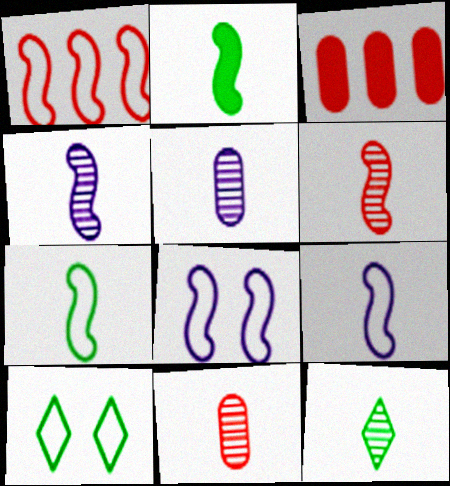[[1, 7, 8], 
[2, 6, 9], 
[3, 4, 10], 
[3, 8, 12], 
[4, 11, 12], 
[5, 6, 12]]